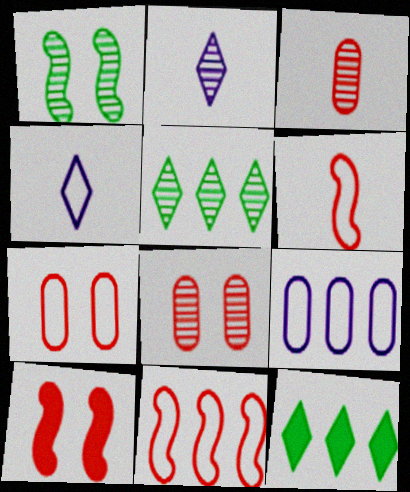[]